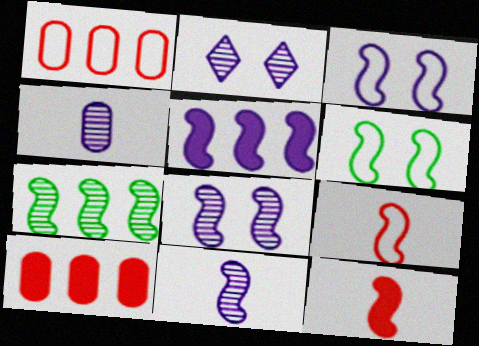[[3, 5, 11], 
[3, 7, 12]]